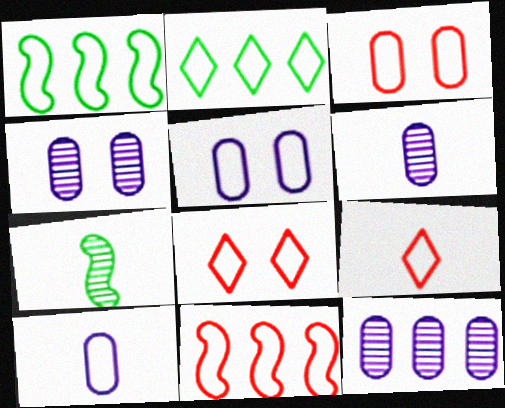[[1, 5, 9], 
[1, 8, 10], 
[3, 9, 11], 
[4, 6, 12]]